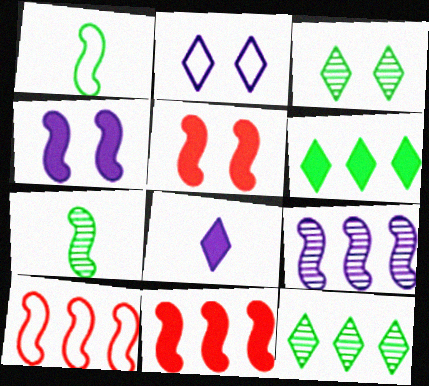[[1, 5, 9], 
[4, 7, 10]]